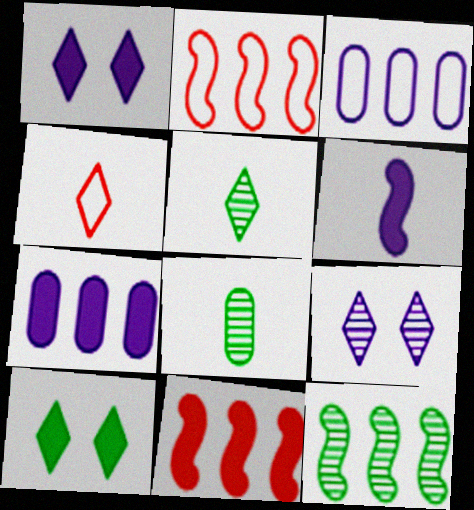[[1, 2, 8], 
[1, 6, 7], 
[3, 6, 9], 
[4, 6, 8]]